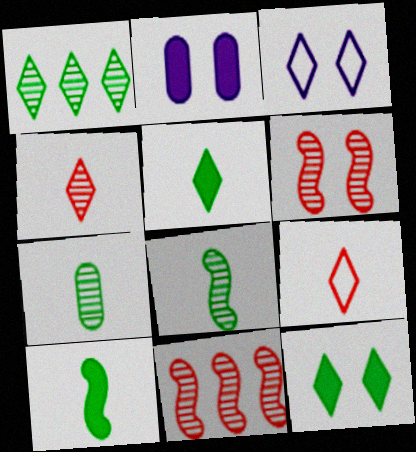[]